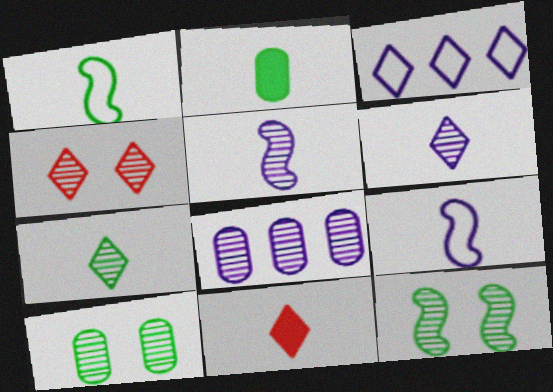[[1, 2, 7]]